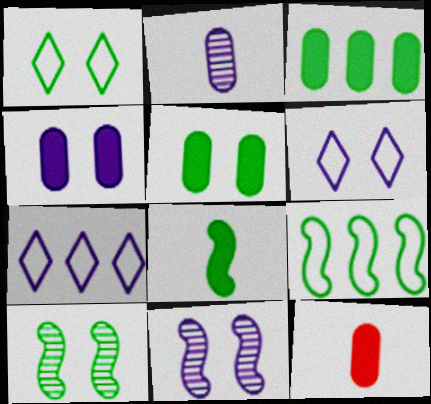[[1, 5, 10], 
[3, 4, 12], 
[4, 6, 11], 
[7, 10, 12], 
[8, 9, 10]]